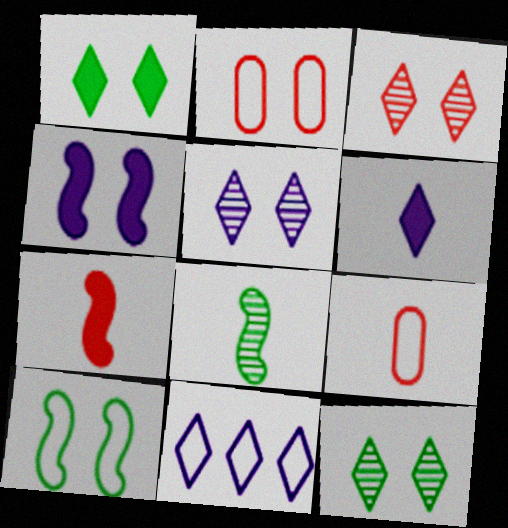[[2, 4, 12], 
[3, 5, 12], 
[5, 6, 11], 
[6, 8, 9], 
[9, 10, 11]]